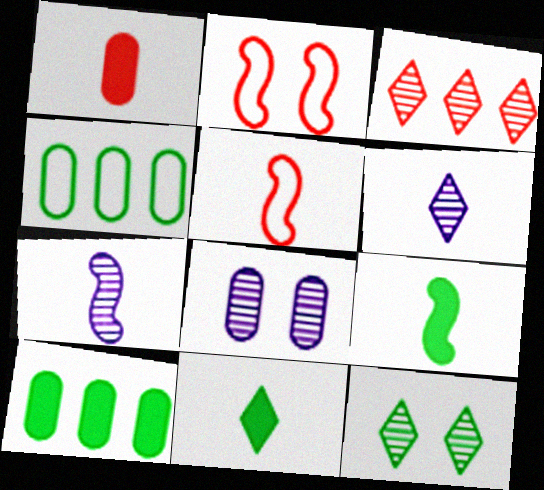[[1, 2, 3], 
[1, 4, 8], 
[2, 6, 10], 
[3, 6, 12], 
[4, 9, 12], 
[5, 7, 9]]